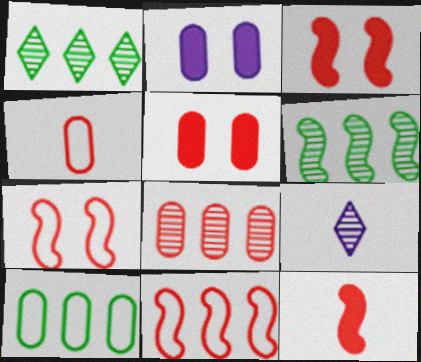[[3, 9, 10], 
[4, 5, 8]]